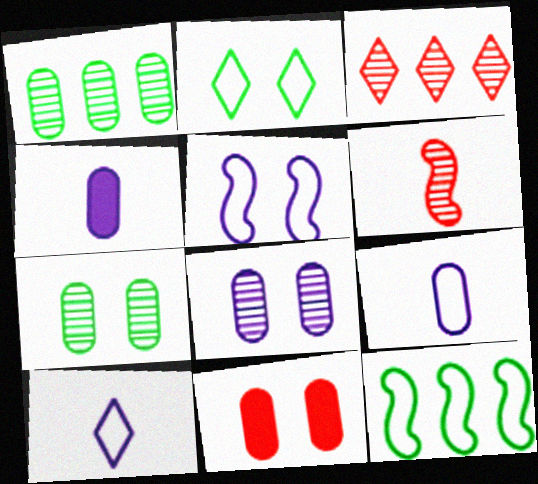[[1, 9, 11]]